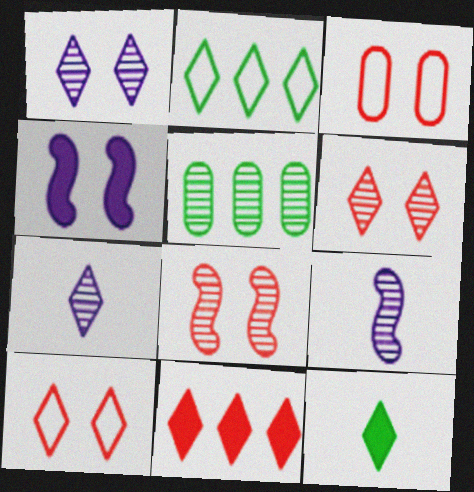[[5, 6, 9], 
[5, 7, 8]]